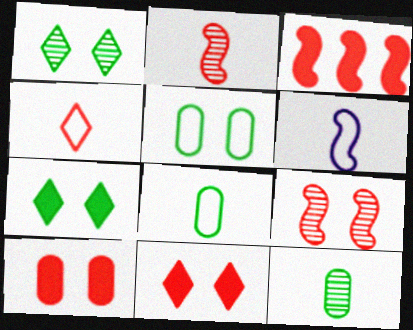[[4, 6, 8]]